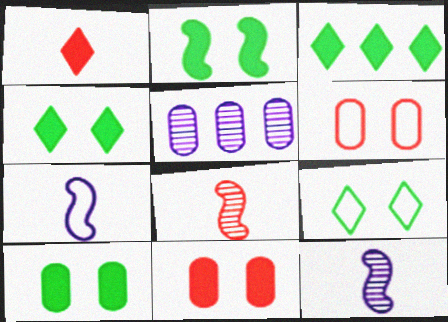[[2, 4, 10], 
[3, 6, 12]]